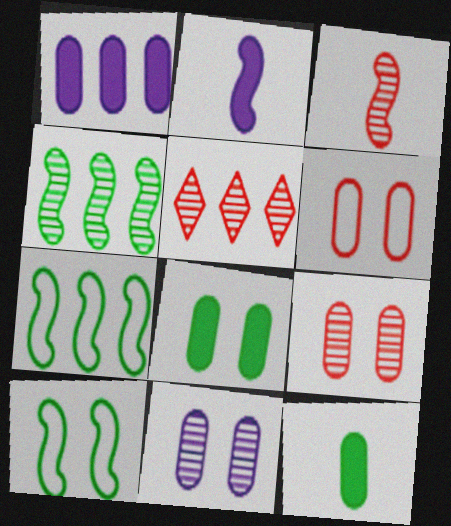[[1, 5, 7], 
[3, 5, 9], 
[6, 8, 11]]